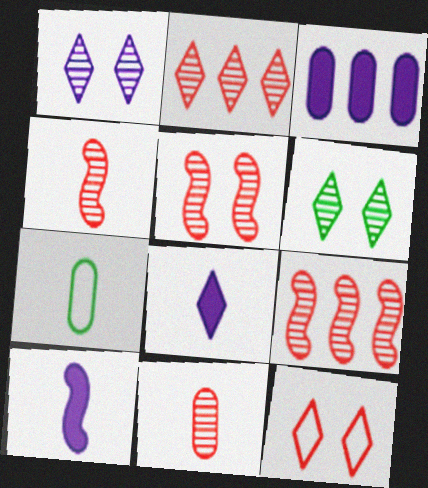[[2, 5, 11], 
[4, 5, 9], 
[4, 7, 8]]